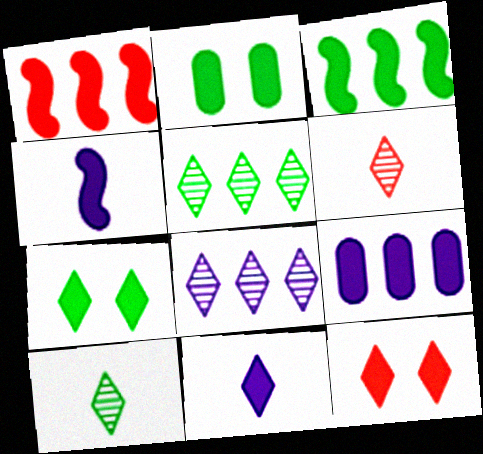[[1, 2, 11]]